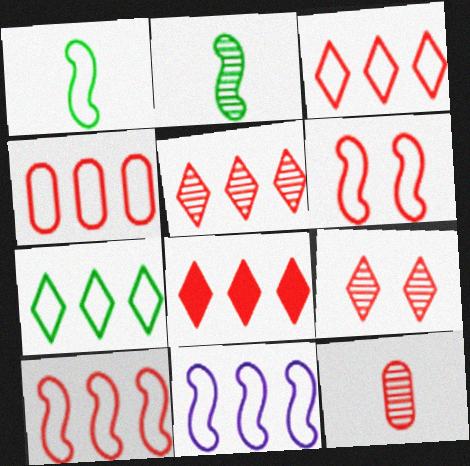[[1, 6, 11], 
[3, 4, 10], 
[3, 5, 8], 
[4, 7, 11], 
[6, 8, 12]]